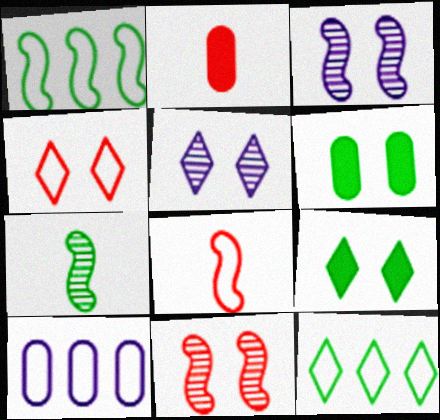[[1, 2, 5], 
[2, 3, 12], 
[3, 4, 6], 
[4, 5, 9], 
[6, 7, 12]]